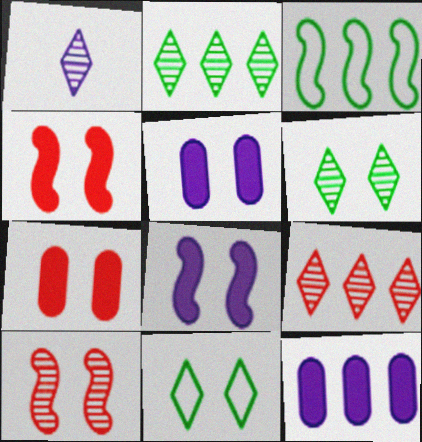[[1, 3, 7], 
[1, 6, 9], 
[3, 9, 12], 
[5, 10, 11]]